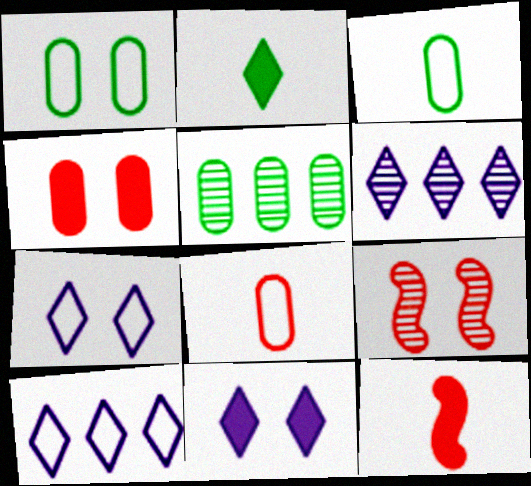[[1, 6, 12], 
[1, 9, 11], 
[5, 7, 12]]